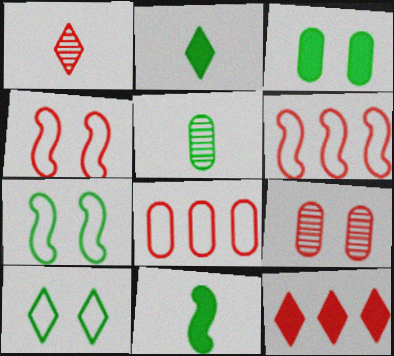[]